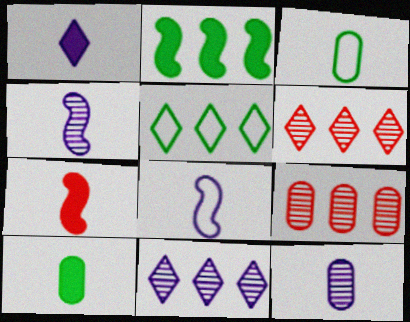[[1, 7, 10], 
[1, 8, 12]]